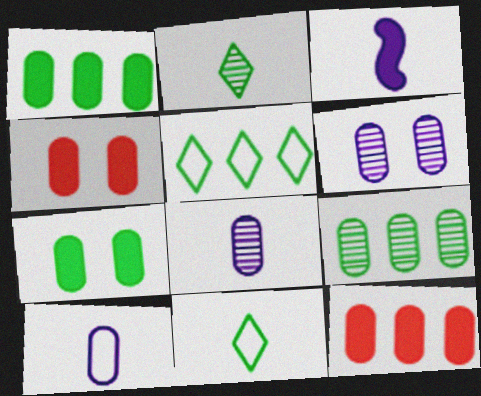[[4, 9, 10]]